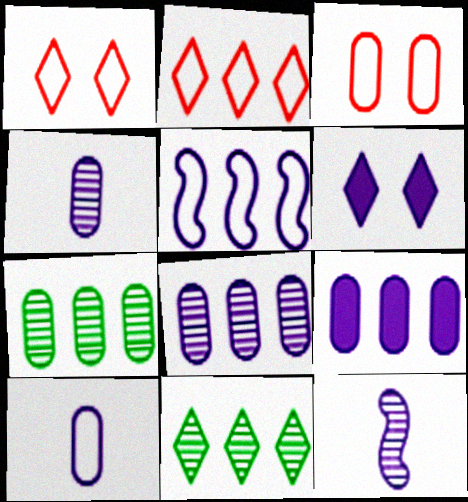[[4, 5, 6]]